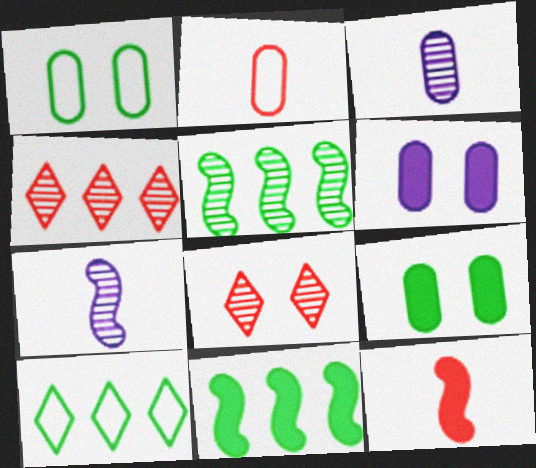[[3, 5, 8]]